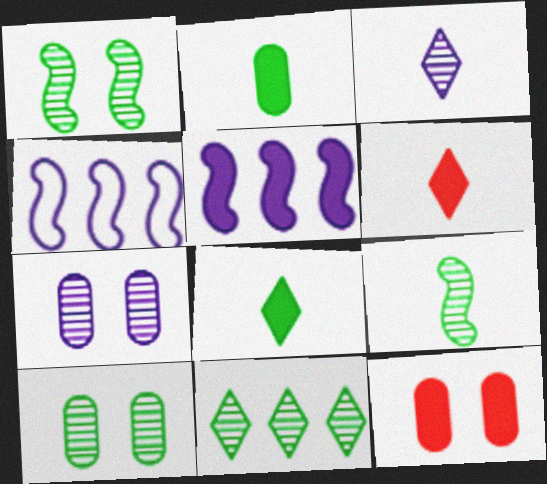[[4, 6, 10], 
[5, 8, 12], 
[9, 10, 11]]